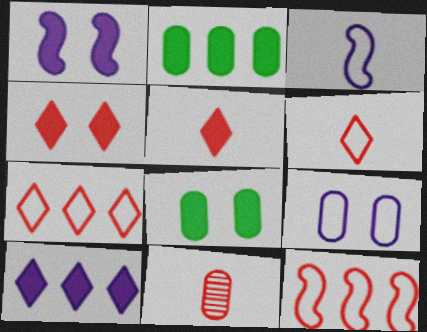[[1, 2, 5], 
[1, 4, 8], 
[2, 9, 11], 
[4, 11, 12]]